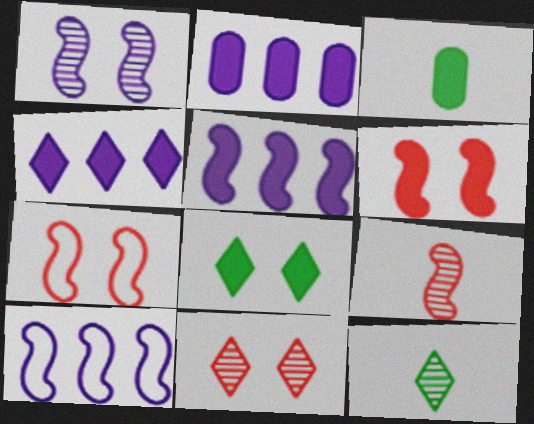[[2, 4, 5], 
[2, 7, 12], 
[3, 4, 6], 
[3, 10, 11]]